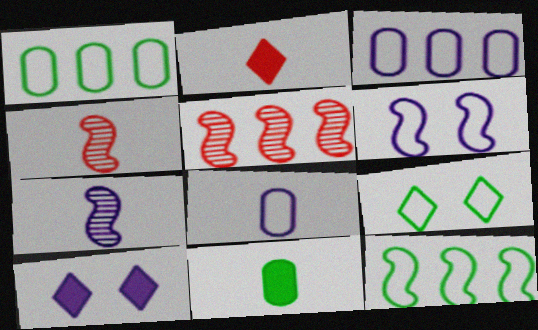[[1, 4, 10], 
[3, 7, 10]]